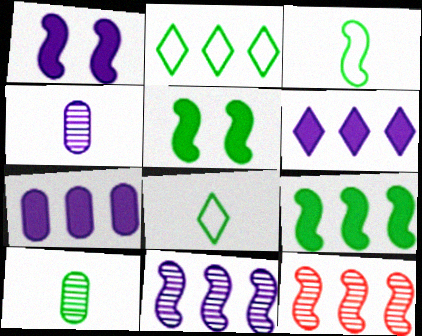[[1, 3, 12], 
[2, 5, 10], 
[2, 7, 12]]